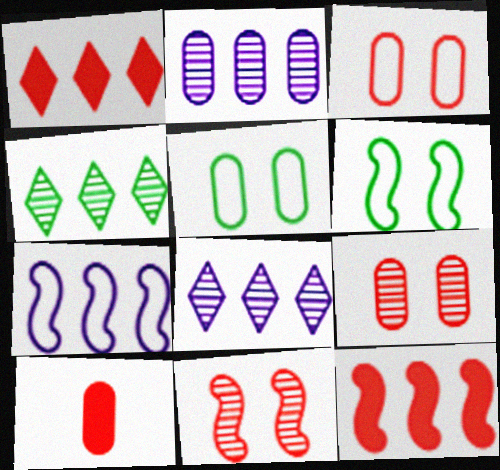[[2, 5, 10], 
[6, 8, 10]]